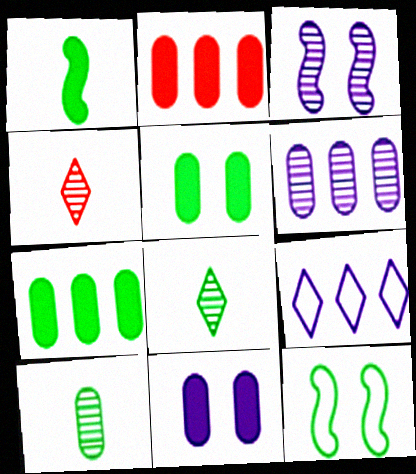[[7, 8, 12]]